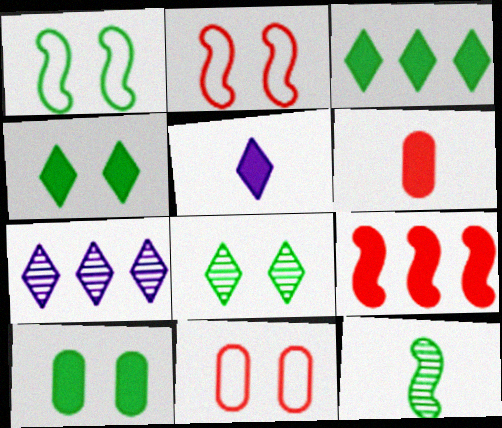[[1, 6, 7], 
[1, 8, 10], 
[5, 9, 10]]